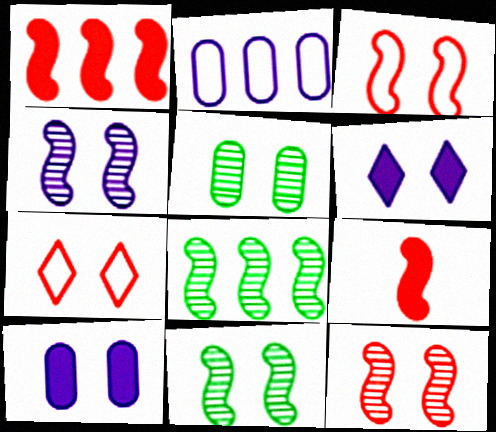[[3, 5, 6], 
[4, 11, 12], 
[7, 10, 11]]